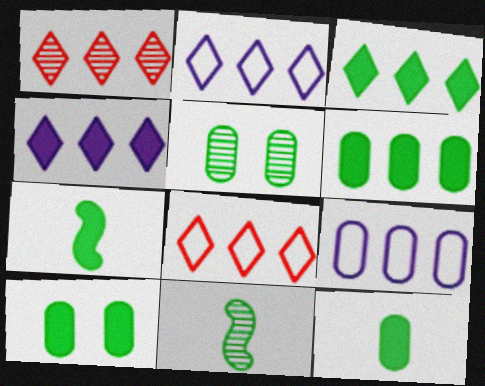[[1, 2, 3], 
[3, 7, 10], 
[6, 10, 12]]